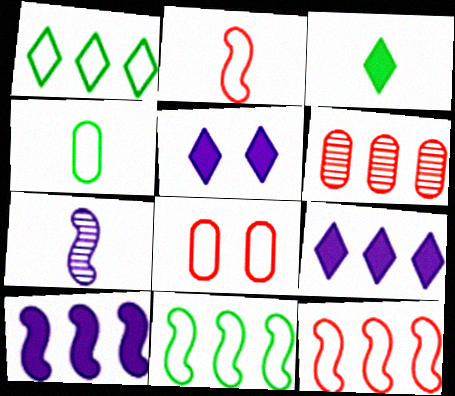[[1, 6, 10], 
[6, 9, 11]]